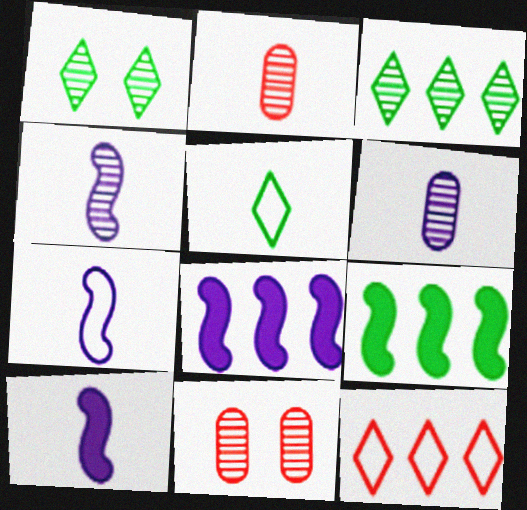[[2, 5, 10], 
[3, 4, 11], 
[4, 7, 10], 
[5, 8, 11]]